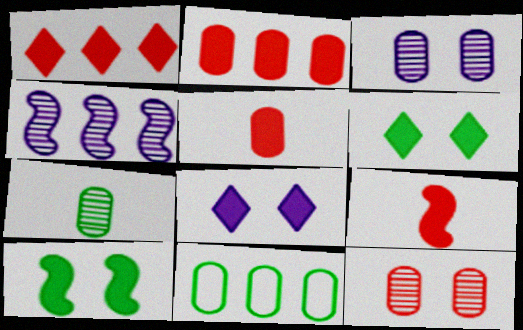[[1, 4, 11], 
[3, 5, 11]]